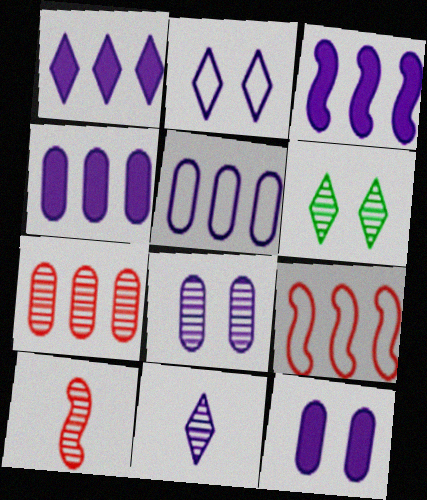[[1, 2, 11], 
[1, 3, 4]]